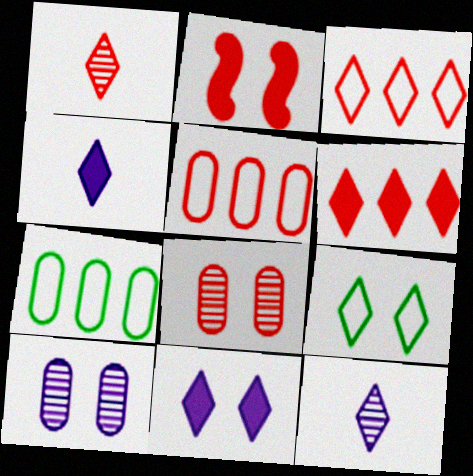[[1, 2, 5], 
[2, 7, 12], 
[2, 9, 10], 
[6, 9, 12]]